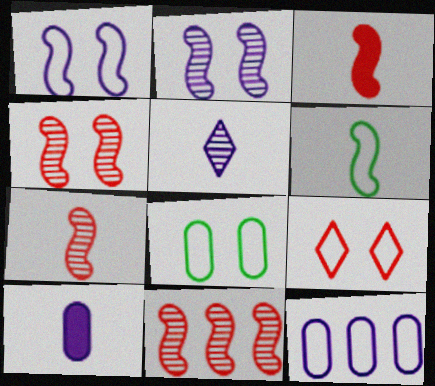[[1, 8, 9], 
[4, 7, 11], 
[6, 9, 12]]